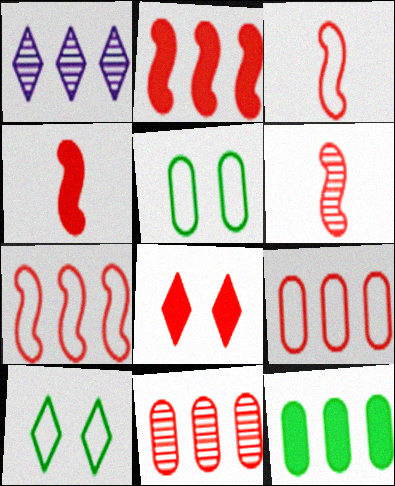[[1, 4, 5], 
[1, 7, 12], 
[3, 4, 6], 
[3, 8, 11], 
[6, 8, 9]]